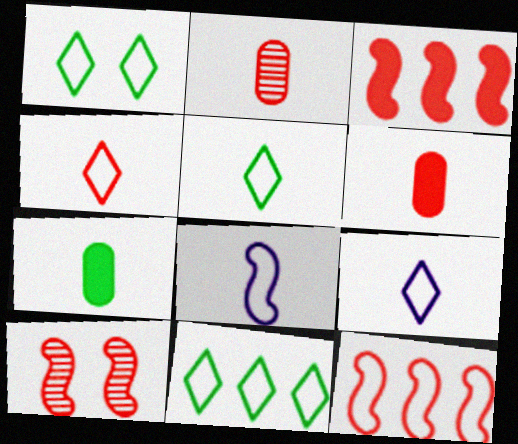[[1, 5, 11], 
[4, 5, 9]]